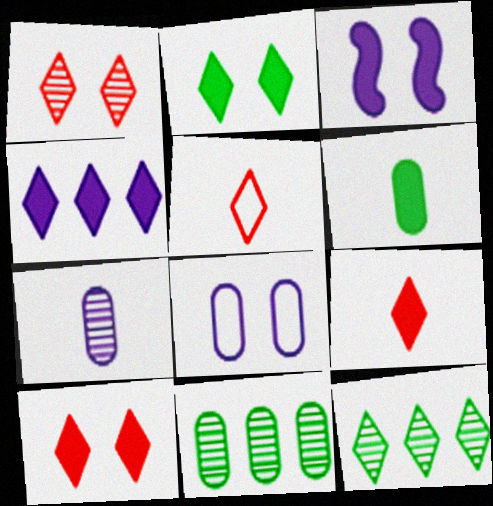[[2, 4, 9], 
[3, 5, 11]]